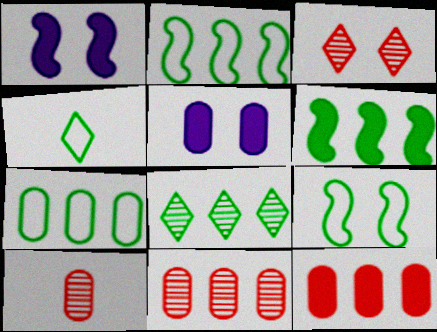[[1, 4, 11], 
[3, 5, 9], 
[4, 7, 9], 
[5, 7, 10], 
[6, 7, 8]]